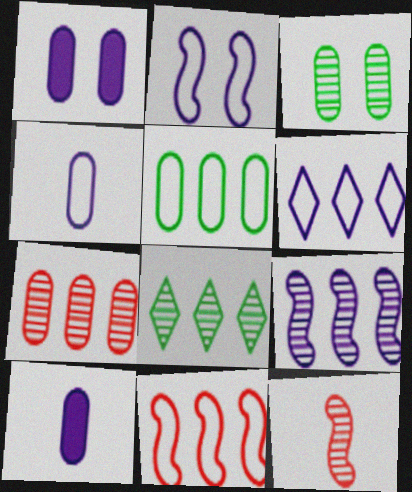[[2, 4, 6], 
[5, 6, 11], 
[7, 8, 9]]